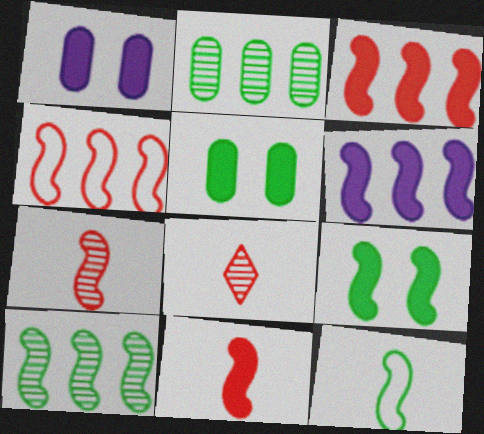[[4, 6, 10], 
[6, 9, 11], 
[9, 10, 12]]